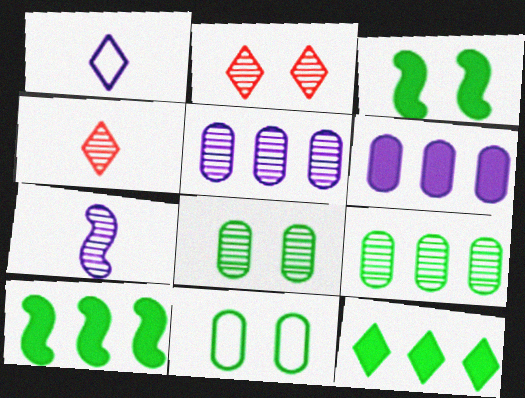[[1, 2, 12], 
[2, 7, 9]]